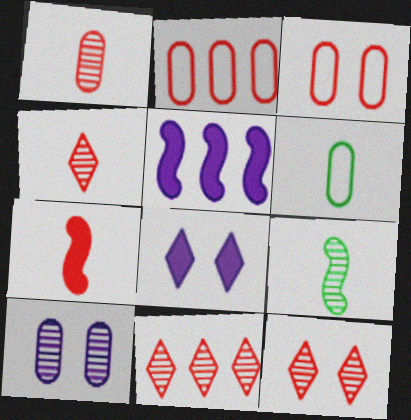[[2, 7, 12], 
[2, 8, 9], 
[3, 7, 11], 
[4, 11, 12], 
[5, 6, 12], 
[9, 10, 11]]